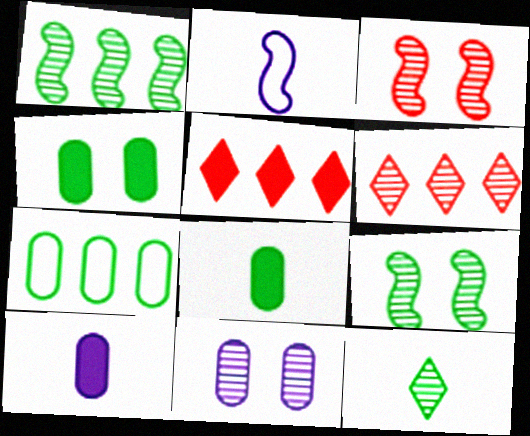[[2, 4, 6]]